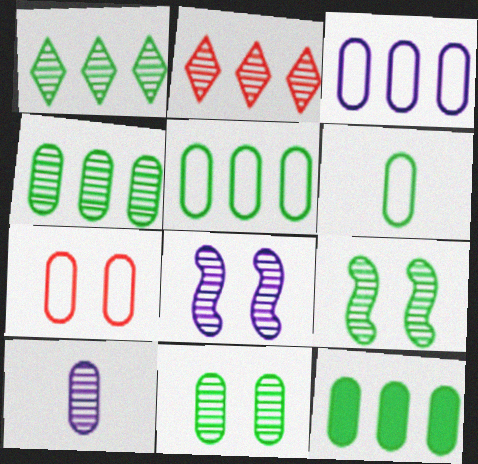[[2, 9, 10], 
[3, 6, 7], 
[4, 5, 12], 
[6, 11, 12], 
[7, 10, 12]]